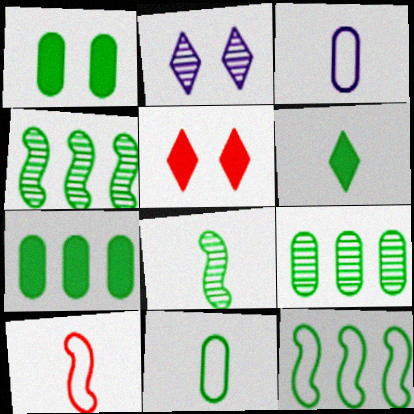[[1, 9, 11], 
[2, 7, 10], 
[3, 4, 5], 
[6, 8, 11]]